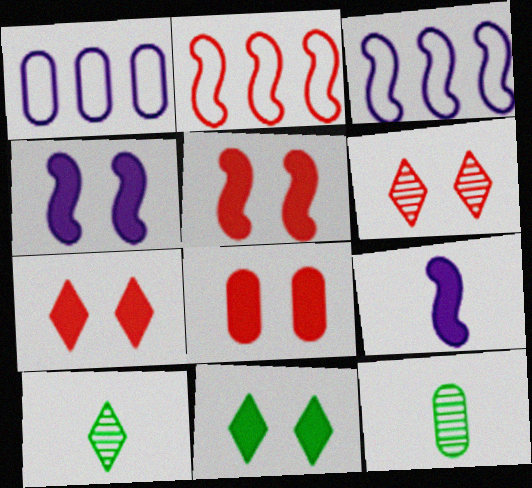[[1, 5, 10], 
[1, 8, 12], 
[3, 7, 12], 
[3, 8, 10], 
[4, 8, 11], 
[5, 7, 8]]